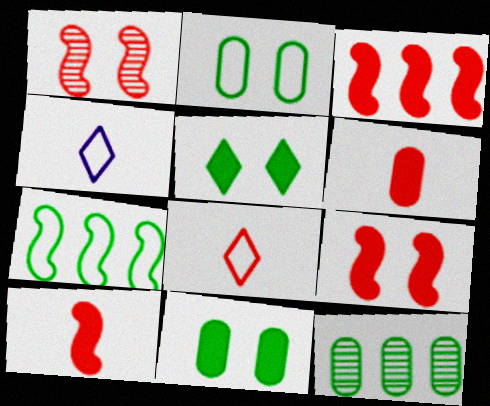[[3, 9, 10], 
[4, 9, 12]]